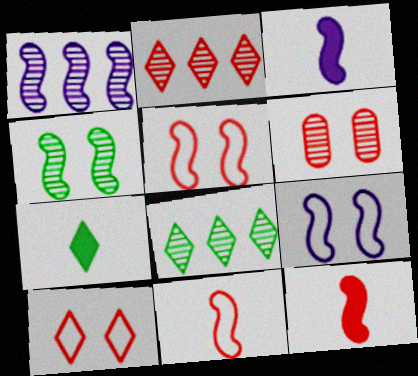[[1, 3, 9]]